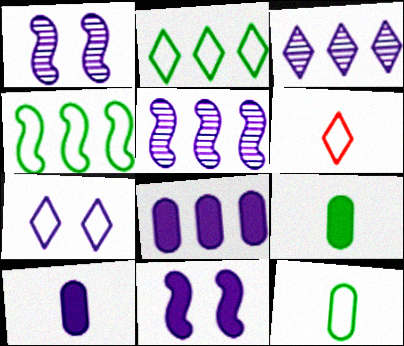[[2, 6, 7], 
[5, 7, 10]]